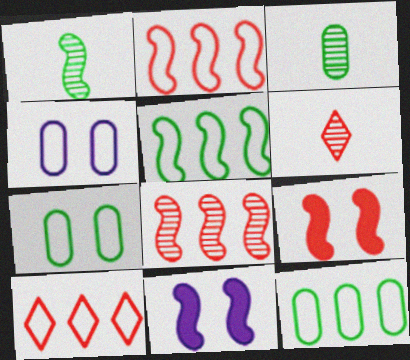[[1, 2, 11], 
[3, 10, 11], 
[6, 11, 12]]